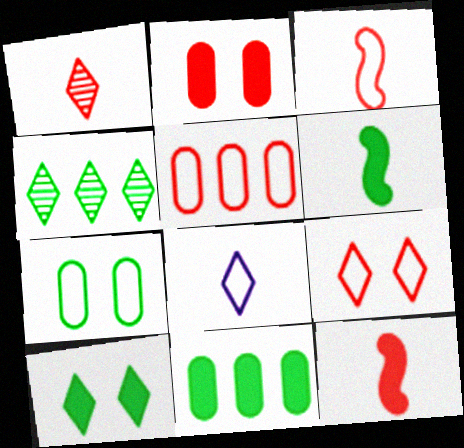[[3, 5, 9], 
[4, 6, 7], 
[6, 10, 11]]